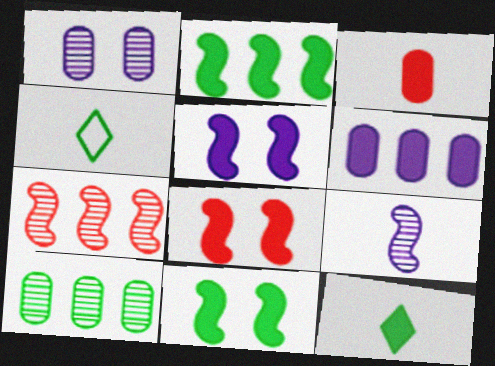[[3, 4, 9], 
[4, 10, 11], 
[5, 8, 11], 
[6, 8, 12]]